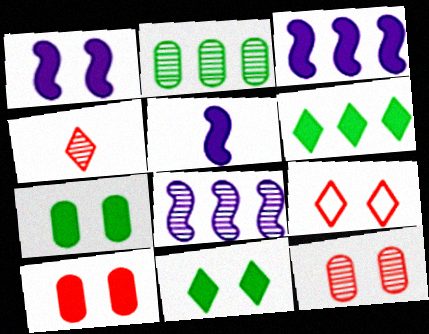[[1, 3, 5], 
[1, 10, 11], 
[2, 5, 9], 
[5, 6, 10]]